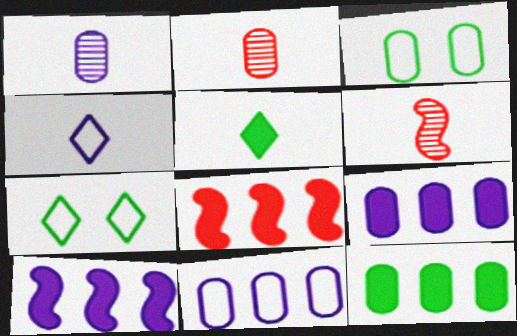[[1, 7, 8], 
[2, 3, 9], 
[2, 7, 10], 
[6, 7, 9]]